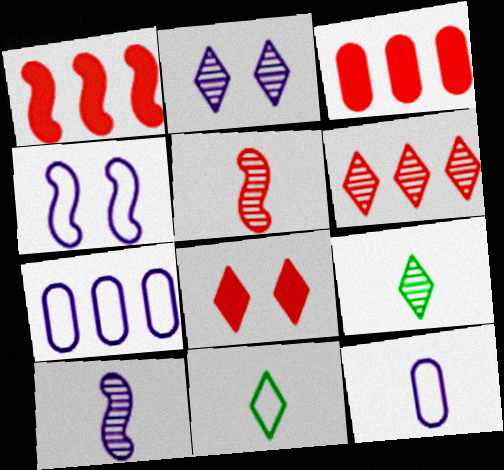[[2, 6, 9], 
[3, 4, 9]]